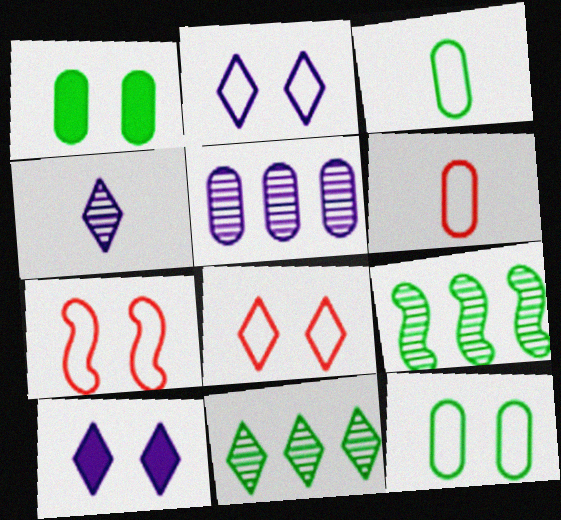[[1, 5, 6], 
[2, 7, 12], 
[6, 9, 10]]